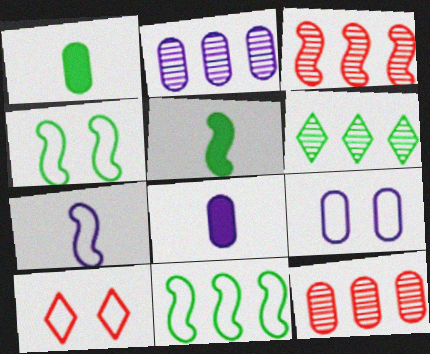[[1, 4, 6], 
[1, 9, 12], 
[2, 3, 6], 
[2, 5, 10], 
[2, 8, 9], 
[4, 9, 10]]